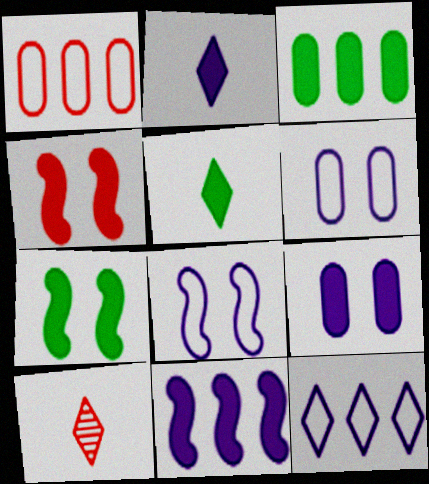[[1, 4, 10], 
[2, 3, 4], 
[2, 9, 11], 
[3, 5, 7], 
[3, 8, 10]]